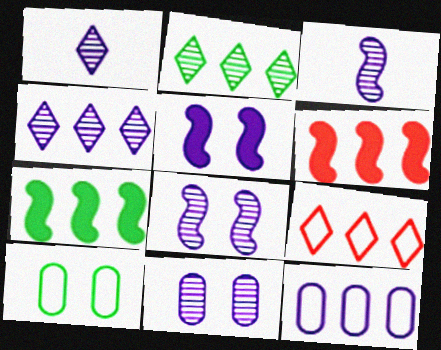[[1, 5, 12], 
[1, 6, 10], 
[2, 6, 12], 
[3, 4, 11]]